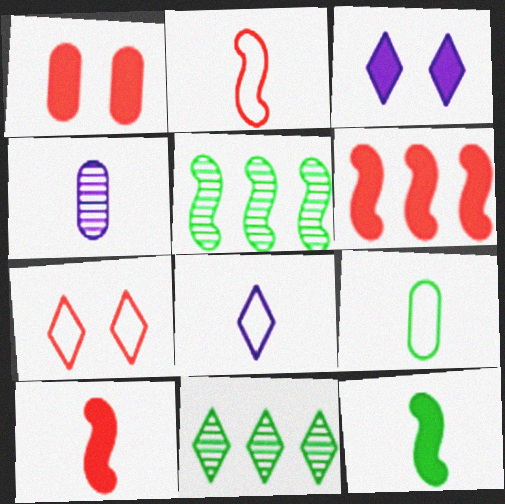[[1, 5, 8], 
[2, 8, 9]]